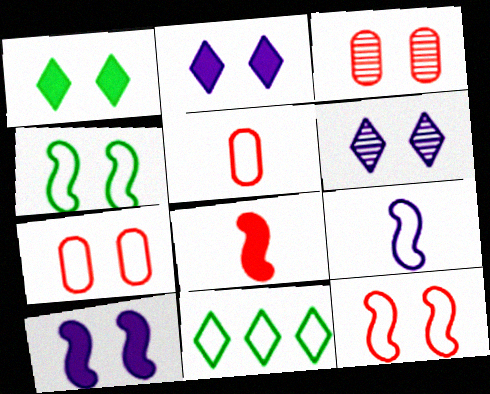[[2, 3, 4], 
[7, 9, 11]]